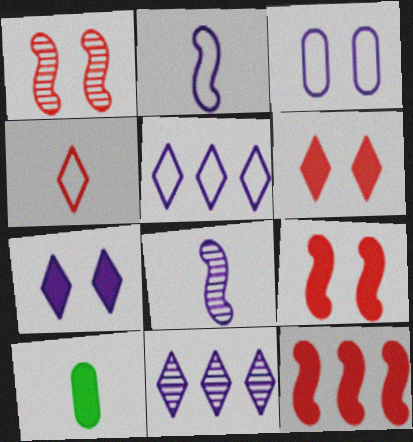[[1, 5, 10], 
[2, 3, 5], 
[4, 8, 10], 
[7, 10, 12]]